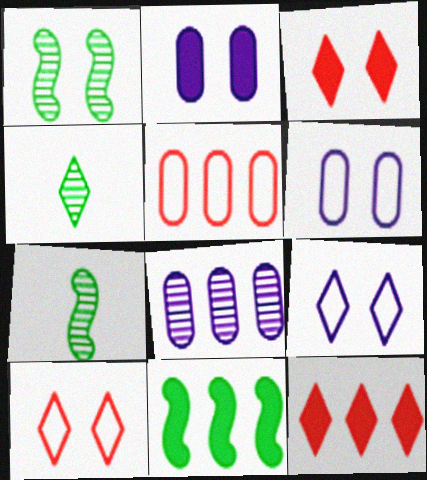[[1, 2, 10], 
[1, 3, 6], 
[4, 9, 12], 
[6, 7, 12]]